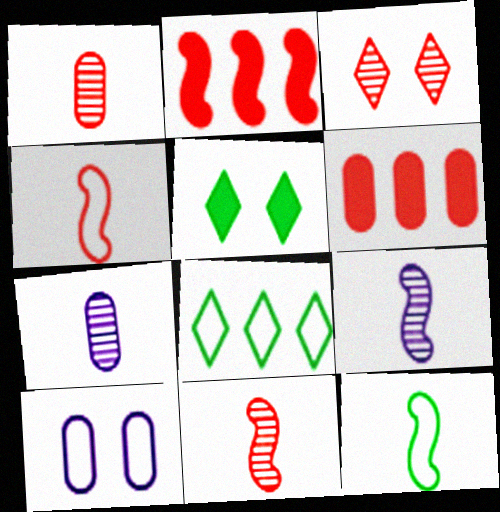[[3, 4, 6], 
[4, 8, 10]]